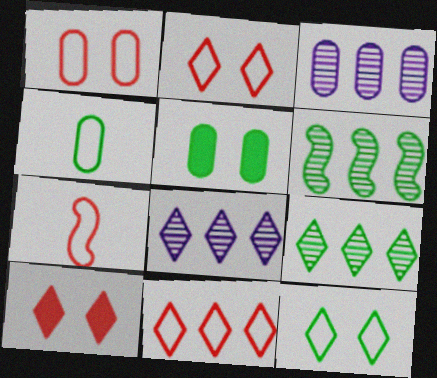[[1, 7, 11], 
[5, 7, 8]]